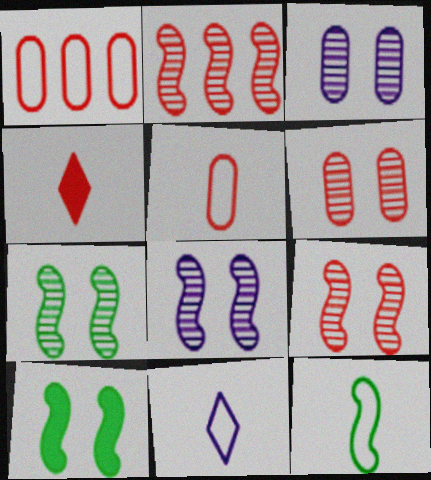[[1, 4, 9], 
[5, 11, 12], 
[7, 8, 9]]